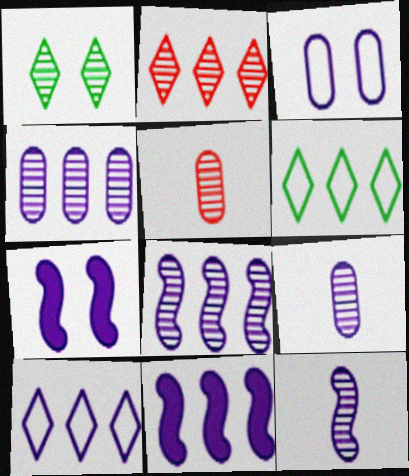[[1, 5, 8], 
[4, 10, 11], 
[5, 6, 7], 
[7, 9, 10]]